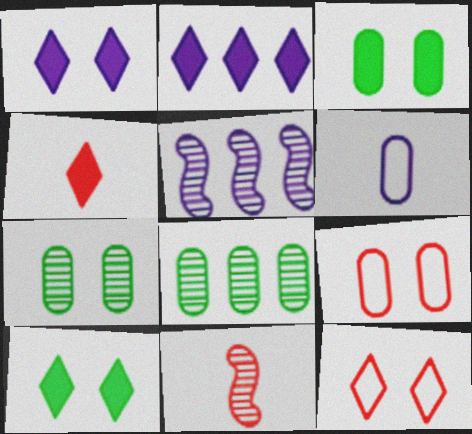[[1, 5, 6], 
[2, 4, 10]]